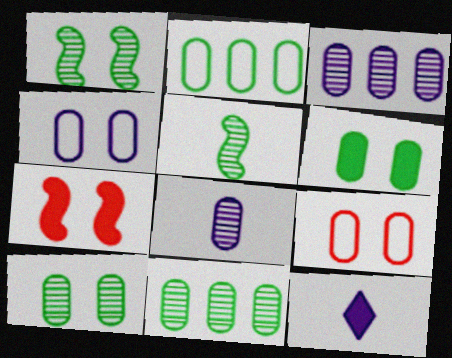[]